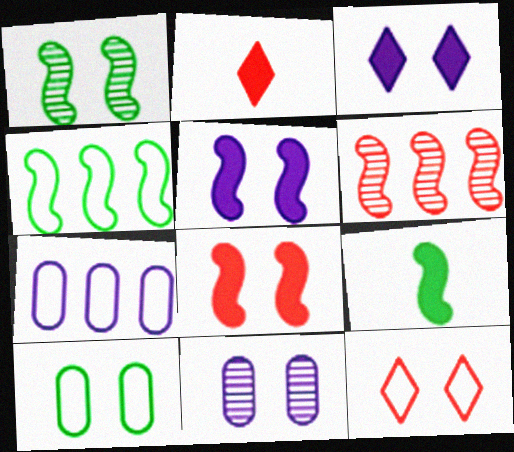[[1, 2, 7], 
[1, 4, 9], 
[2, 4, 11]]